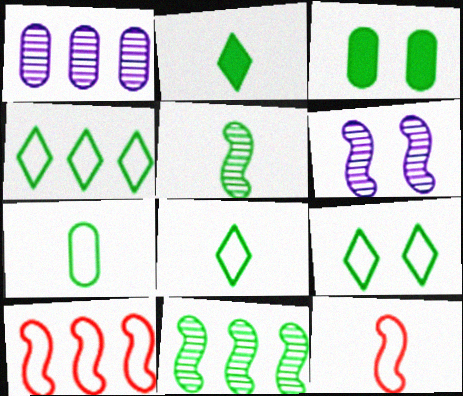[[2, 5, 7], 
[3, 4, 5], 
[3, 8, 11], 
[4, 8, 9]]